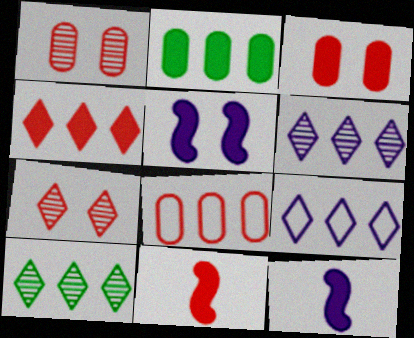[[3, 4, 11], 
[4, 9, 10], 
[7, 8, 11]]